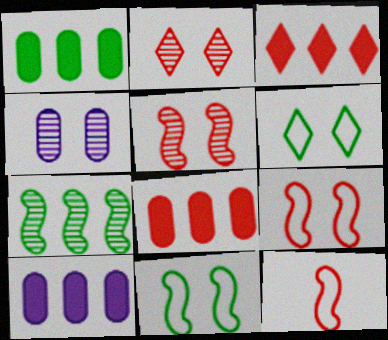[[1, 8, 10], 
[2, 8, 12]]